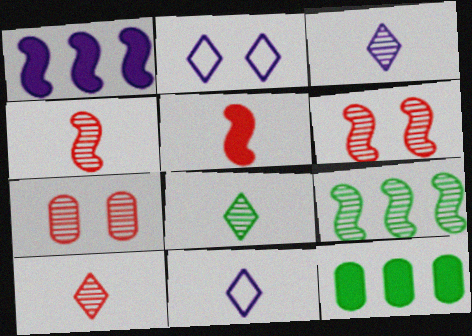[[2, 4, 12], 
[3, 7, 9], 
[3, 8, 10], 
[6, 11, 12]]